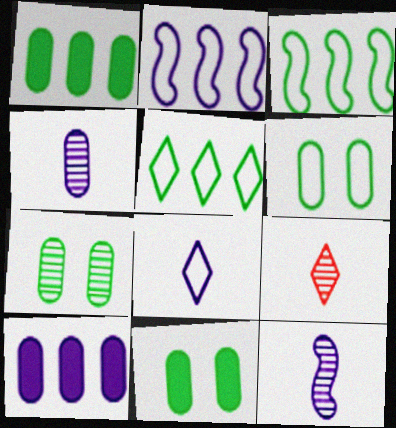[[2, 9, 11], 
[6, 7, 11]]